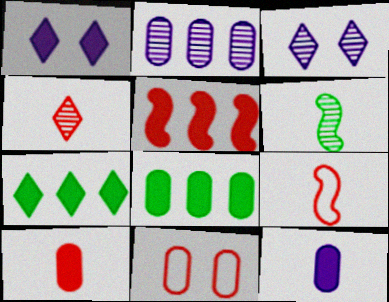[[3, 8, 9], 
[4, 5, 11], 
[4, 9, 10]]